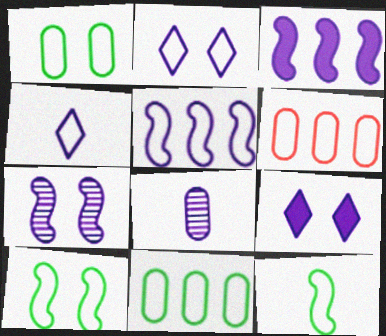[[2, 3, 8], 
[2, 6, 12], 
[4, 6, 10], 
[5, 8, 9]]